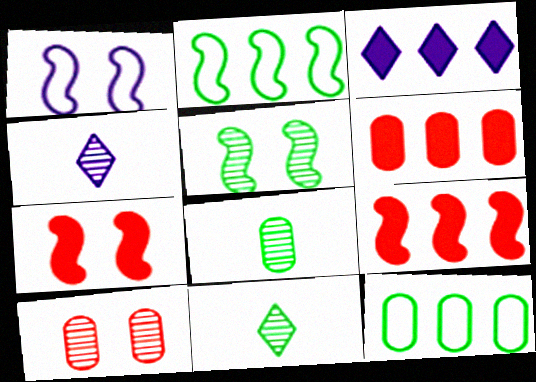[[1, 5, 7], 
[1, 6, 11], 
[4, 7, 12]]